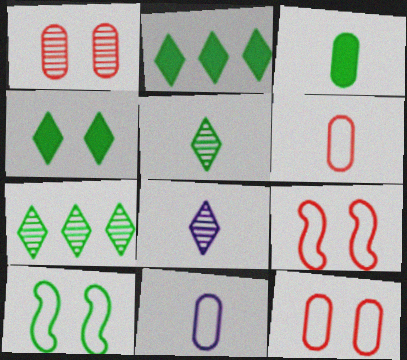[[3, 7, 10]]